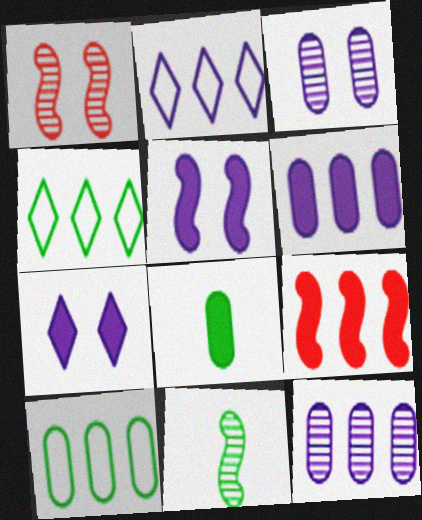[[1, 2, 8], 
[4, 9, 12], 
[7, 8, 9]]